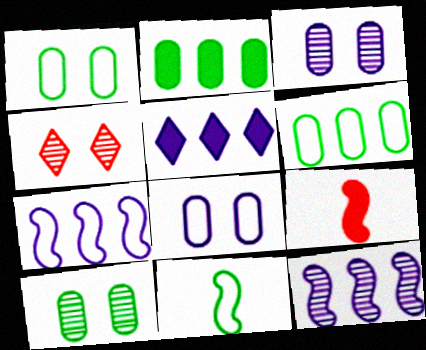[]